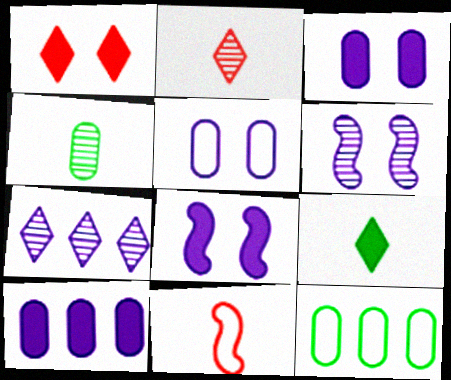[[2, 8, 12]]